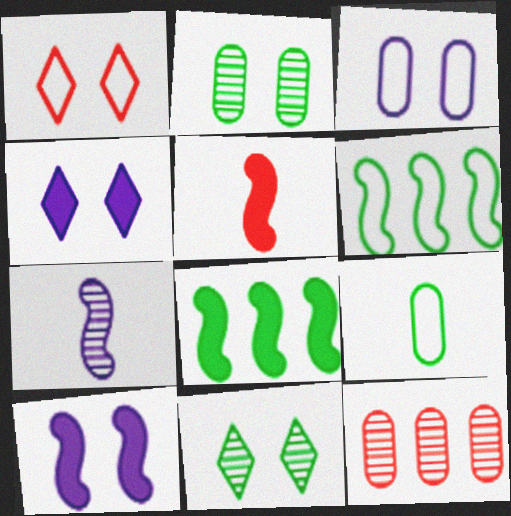[[1, 2, 10], 
[1, 4, 11], 
[1, 5, 12], 
[5, 8, 10], 
[7, 11, 12], 
[8, 9, 11]]